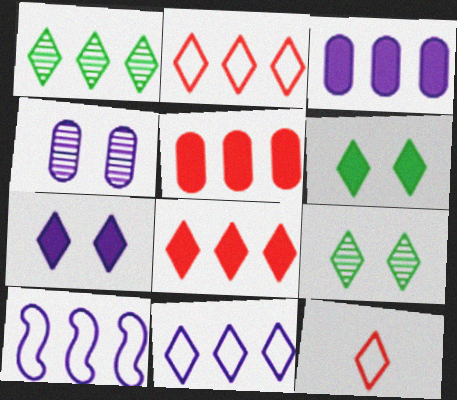[[1, 5, 10], 
[1, 7, 12], 
[1, 8, 11]]